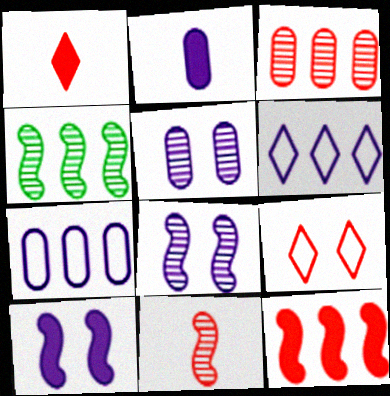[[2, 4, 9], 
[2, 5, 7], 
[2, 6, 8], 
[4, 8, 11]]